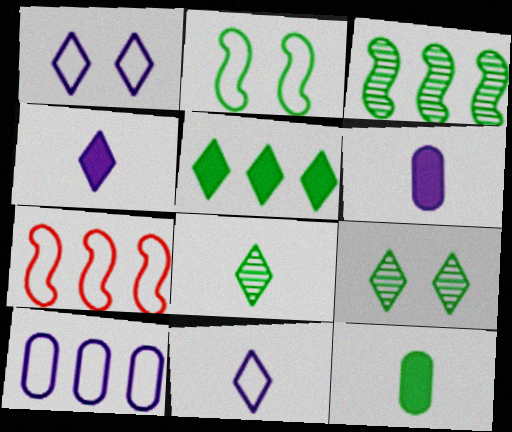[[6, 7, 9]]